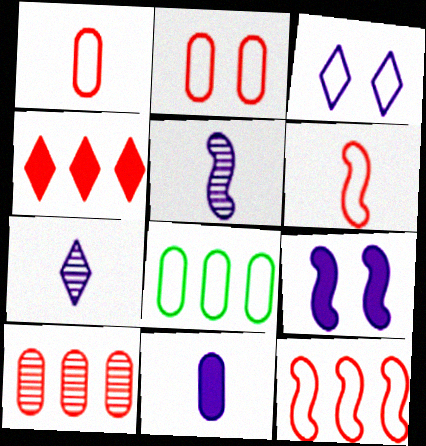[[3, 6, 8], 
[4, 10, 12]]